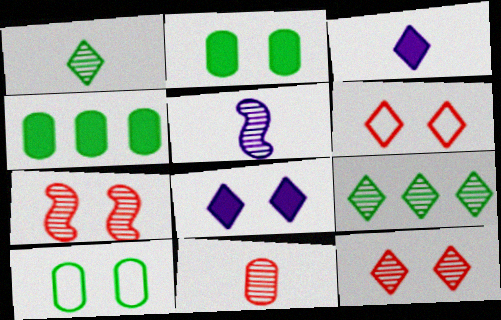[[1, 5, 11], 
[3, 6, 9], 
[4, 5, 6], 
[7, 8, 10]]